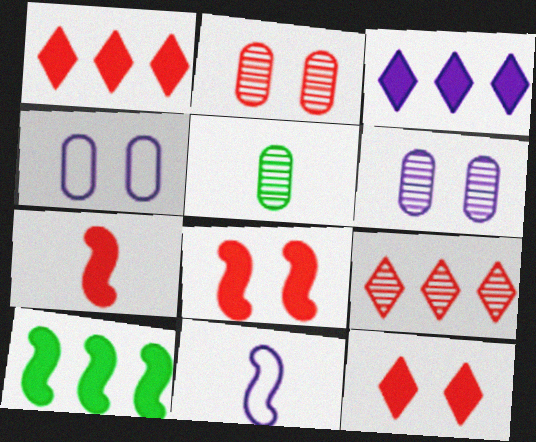[[3, 6, 11]]